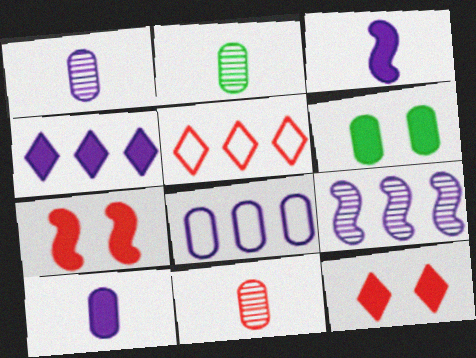[[1, 2, 11], 
[4, 8, 9], 
[5, 7, 11], 
[6, 8, 11]]